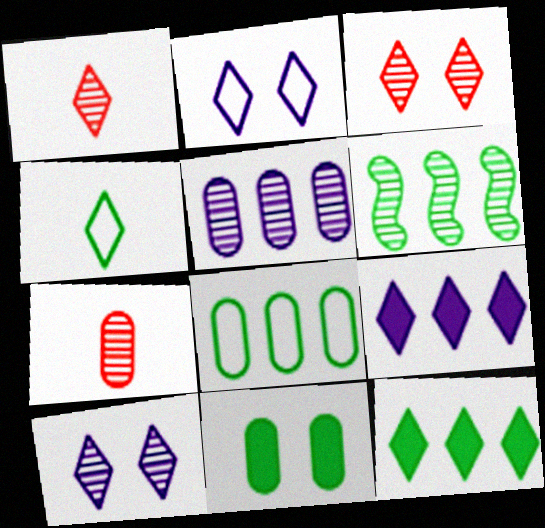[[1, 2, 12], 
[3, 4, 9], 
[4, 6, 11], 
[6, 7, 10], 
[6, 8, 12]]